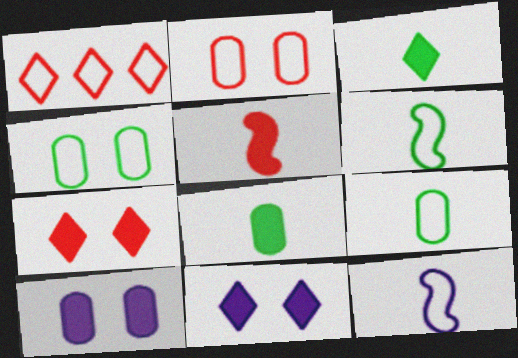[[1, 4, 12]]